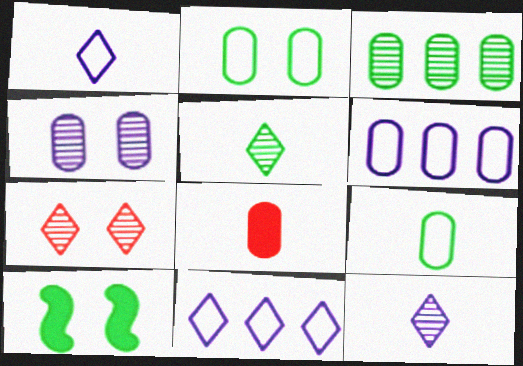[]